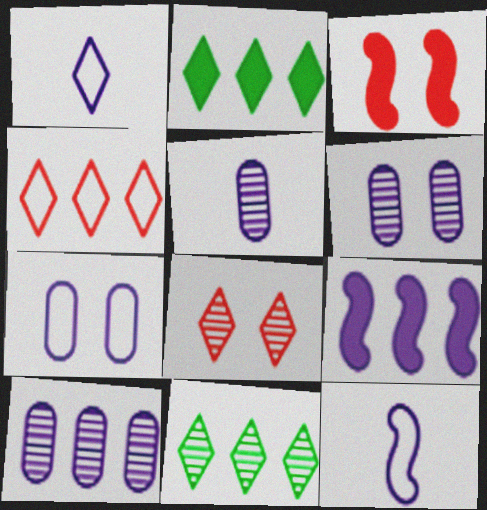[[1, 2, 8], 
[1, 6, 9], 
[5, 6, 10]]